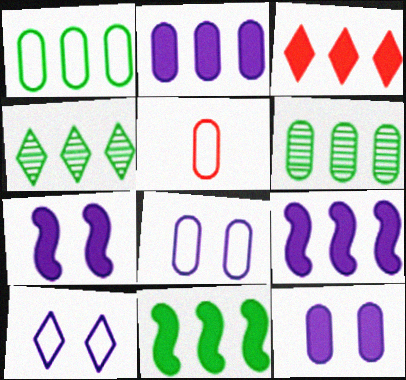[[1, 4, 11], 
[1, 5, 8], 
[2, 3, 11], 
[4, 5, 7], 
[5, 6, 12]]